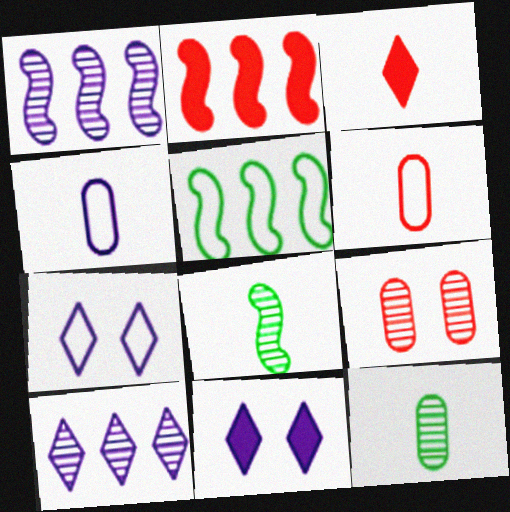[[1, 2, 5], 
[1, 4, 11], 
[2, 7, 12], 
[3, 4, 8], 
[5, 6, 7], 
[8, 9, 10]]